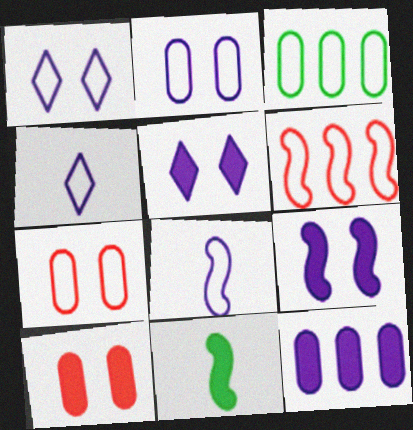[]